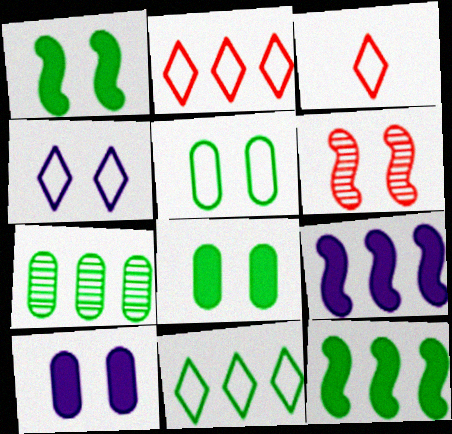[[2, 7, 9], 
[3, 4, 11], 
[4, 6, 8], 
[7, 11, 12]]